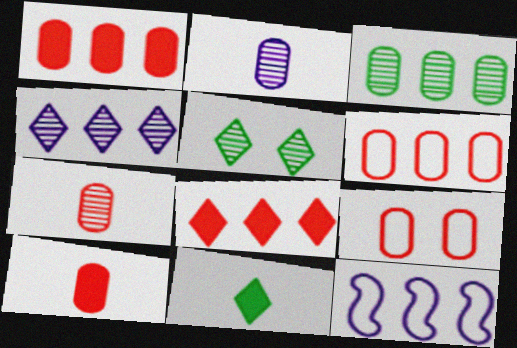[[1, 7, 9], 
[3, 8, 12], 
[5, 10, 12]]